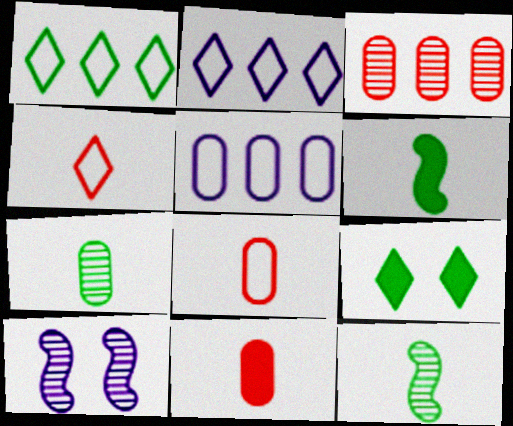[[1, 10, 11]]